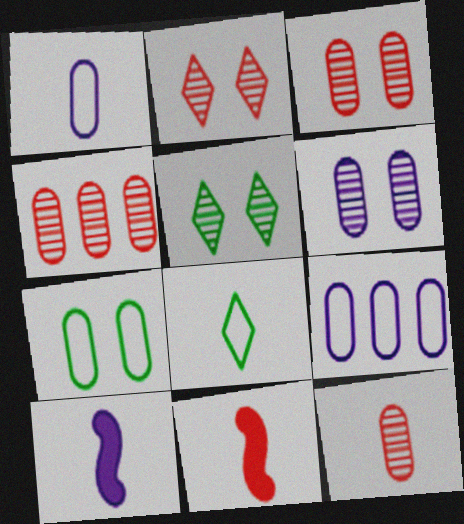[[3, 4, 12], 
[5, 9, 11], 
[8, 10, 12]]